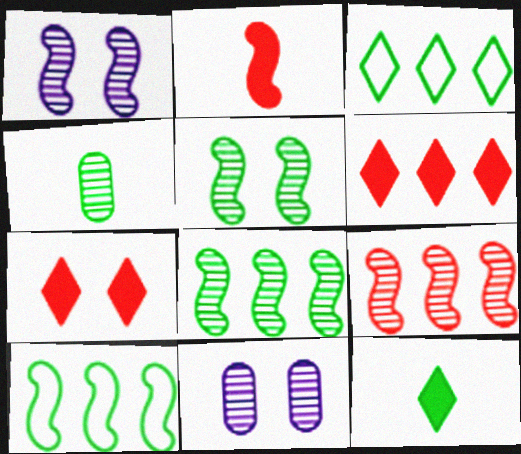[[1, 2, 10], 
[2, 3, 11]]